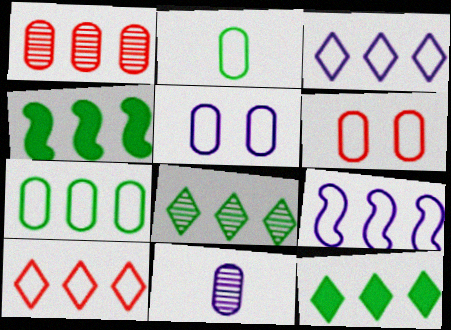[[1, 3, 4], 
[1, 9, 12], 
[4, 7, 8], 
[7, 9, 10]]